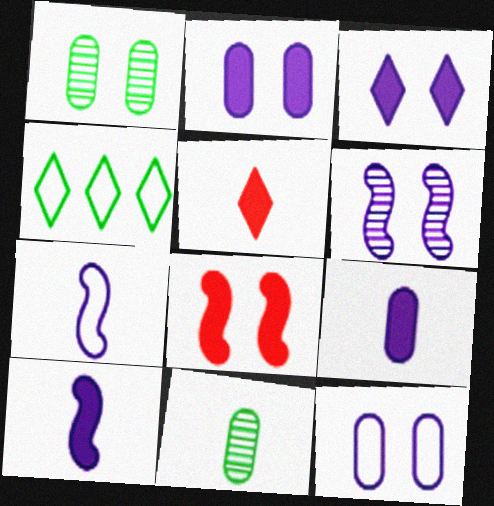[[3, 6, 12], 
[5, 7, 11]]